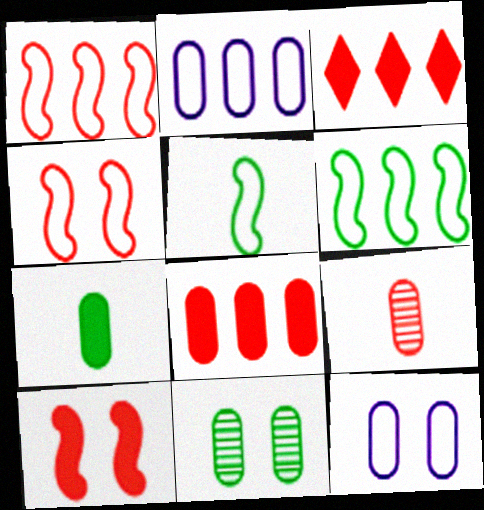[[3, 4, 9]]